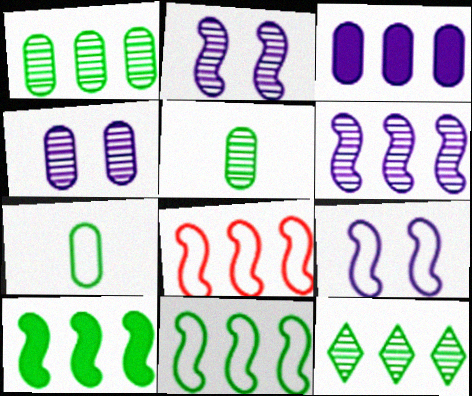[[3, 8, 12], 
[6, 8, 10]]